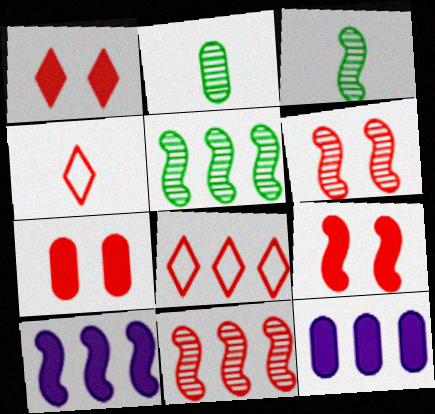[[1, 7, 9], 
[4, 7, 11], 
[5, 8, 12]]